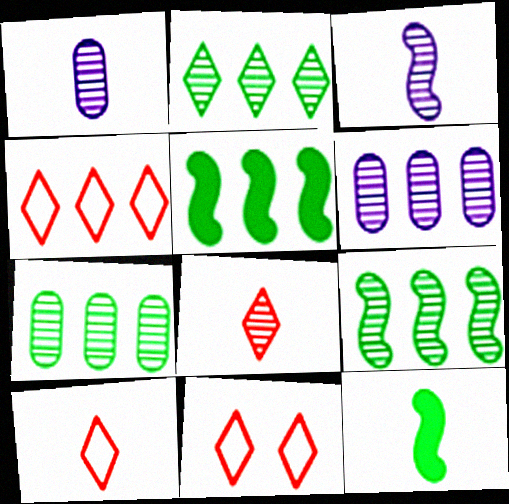[[1, 5, 11], 
[1, 10, 12], 
[2, 7, 9], 
[4, 5, 6], 
[4, 10, 11], 
[6, 11, 12]]